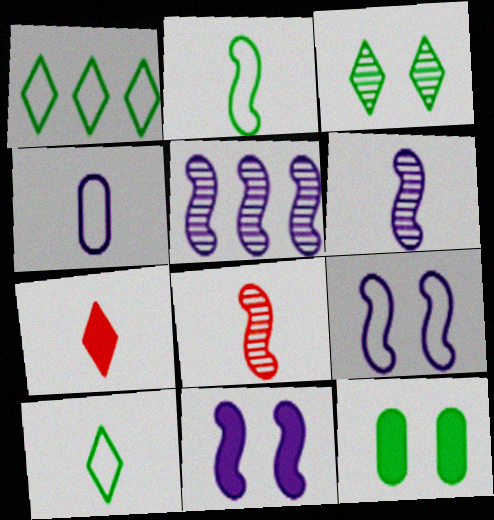[]